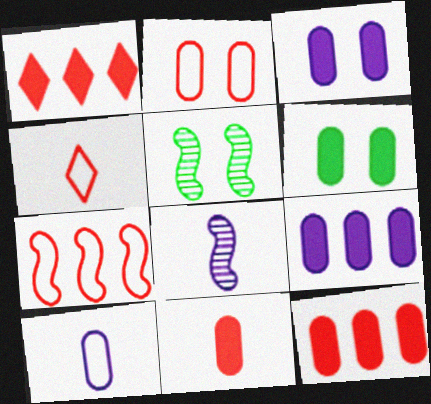[[1, 5, 10], 
[2, 4, 7], 
[4, 5, 9], 
[6, 9, 11]]